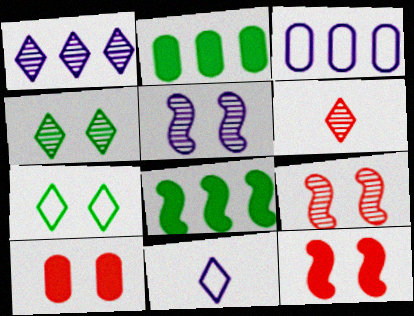[[1, 4, 6], 
[2, 9, 11], 
[5, 7, 10]]